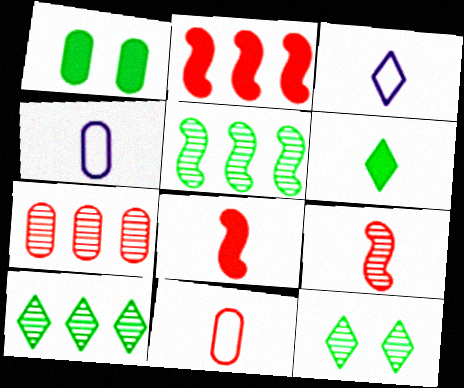[[1, 4, 7], 
[2, 4, 12], 
[4, 6, 9]]